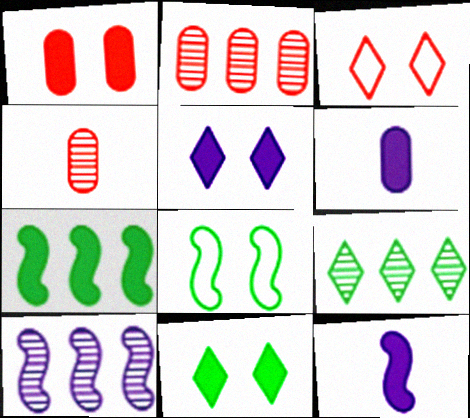[[2, 9, 10]]